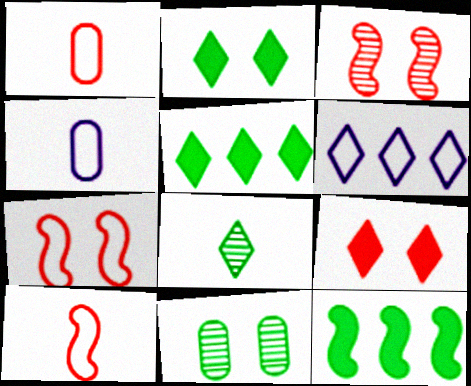[[3, 4, 5], 
[6, 8, 9]]